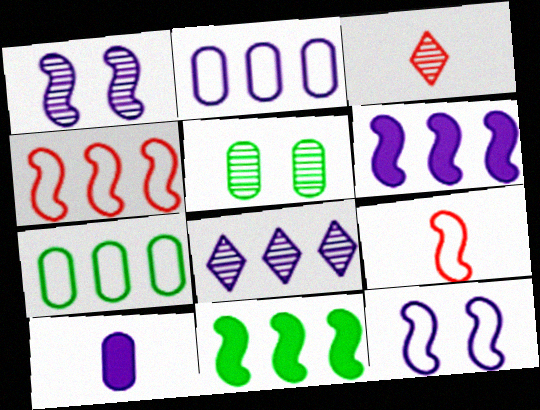[[1, 9, 11], 
[2, 6, 8], 
[8, 10, 12]]